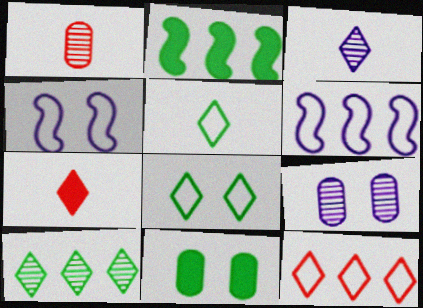[[3, 5, 7]]